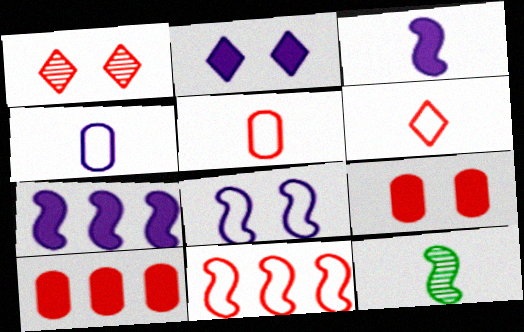[]